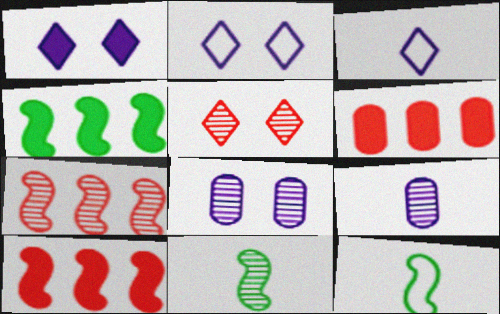[[2, 6, 11]]